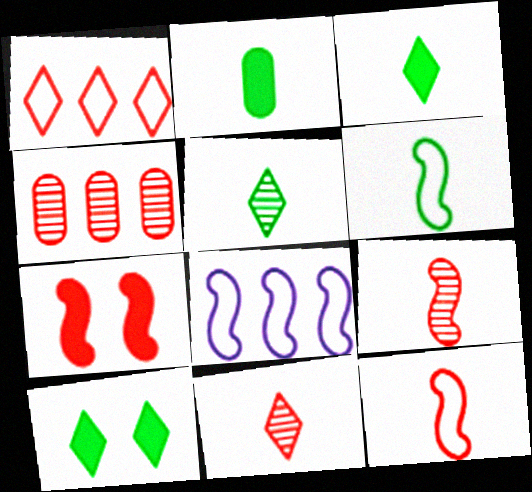[[2, 5, 6]]